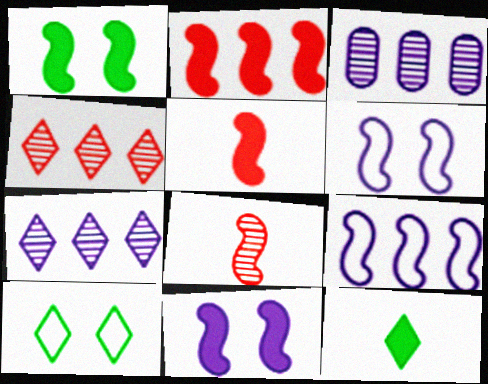[[1, 8, 9], 
[3, 5, 10]]